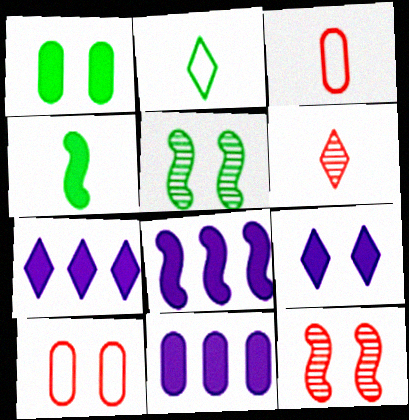[[2, 11, 12], 
[3, 5, 7], 
[5, 9, 10], 
[7, 8, 11]]